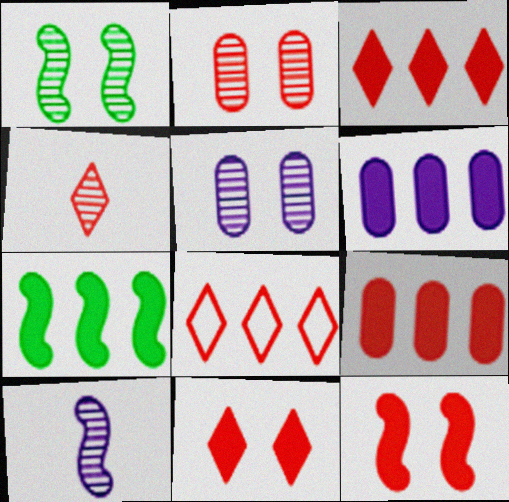[[3, 6, 7], 
[4, 8, 11]]